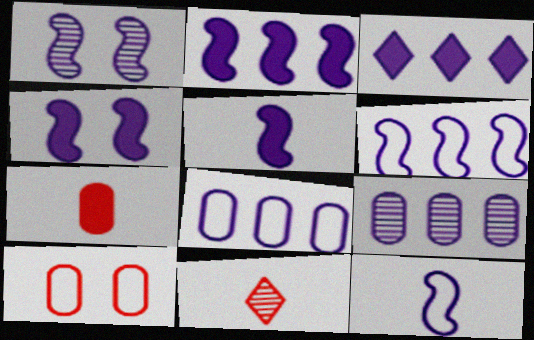[[1, 2, 12], 
[1, 5, 6], 
[2, 4, 5], 
[3, 6, 9]]